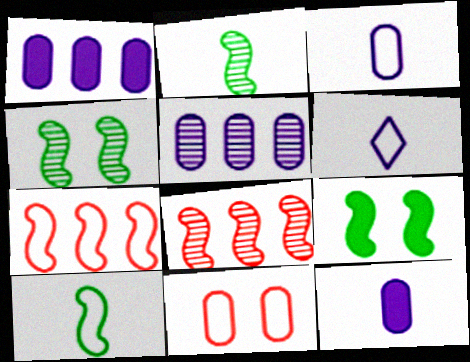[]